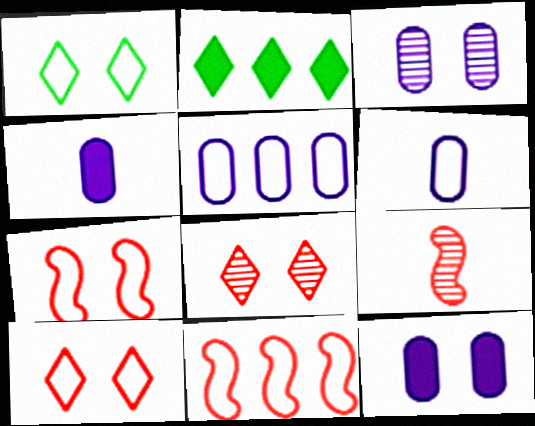[[1, 6, 11], 
[3, 4, 5]]